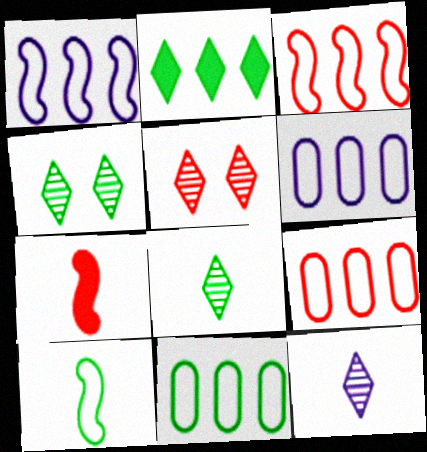[[4, 6, 7], 
[5, 7, 9], 
[6, 9, 11]]